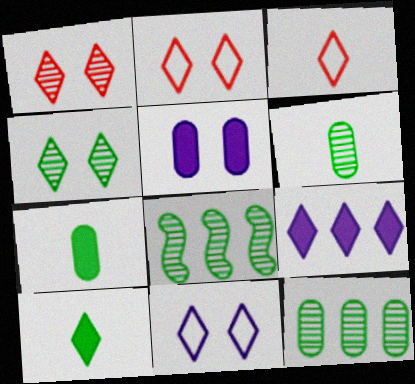[[3, 4, 9], 
[3, 5, 8], 
[4, 6, 8]]